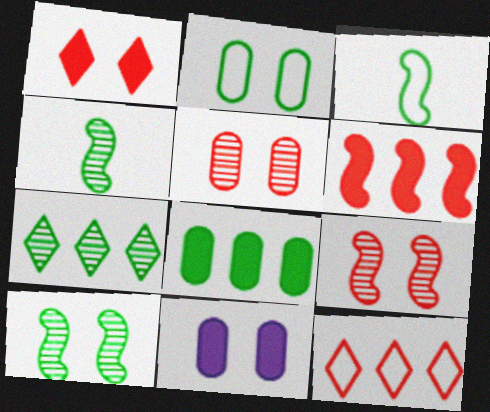[[2, 5, 11], 
[4, 11, 12]]